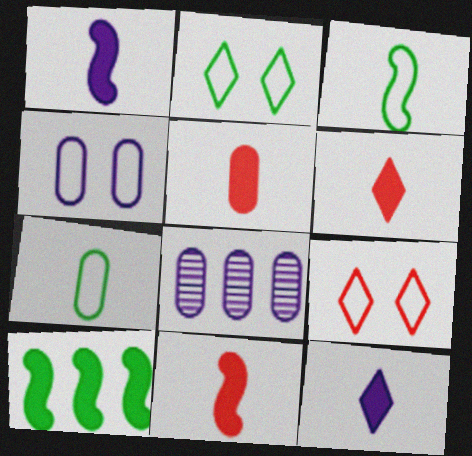[[2, 8, 11], 
[5, 6, 11]]